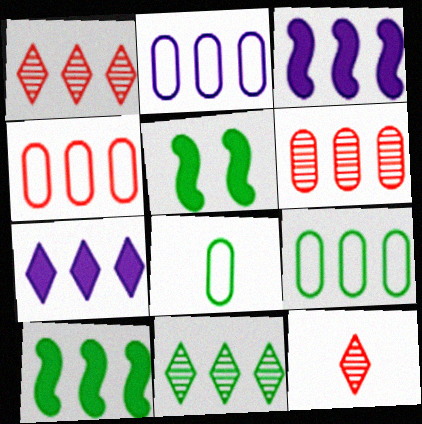[[1, 2, 10], 
[1, 3, 9], 
[2, 4, 9], 
[2, 5, 12], 
[3, 4, 11], 
[5, 8, 11], 
[9, 10, 11]]